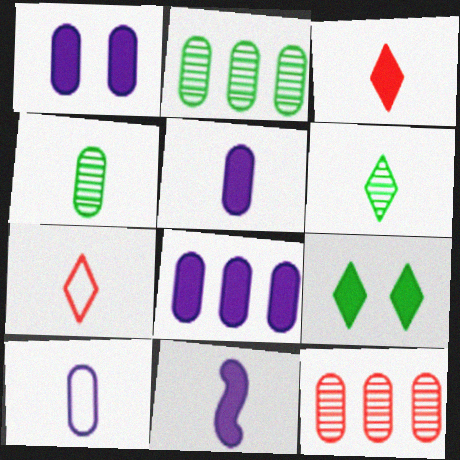[[1, 5, 8], 
[4, 7, 11]]